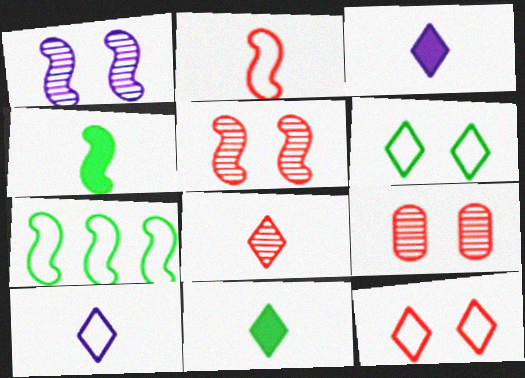[[3, 7, 9], 
[8, 10, 11]]